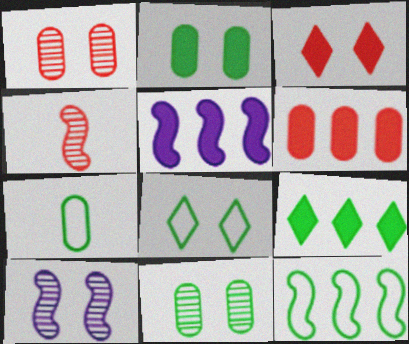[[5, 6, 9], 
[7, 8, 12]]